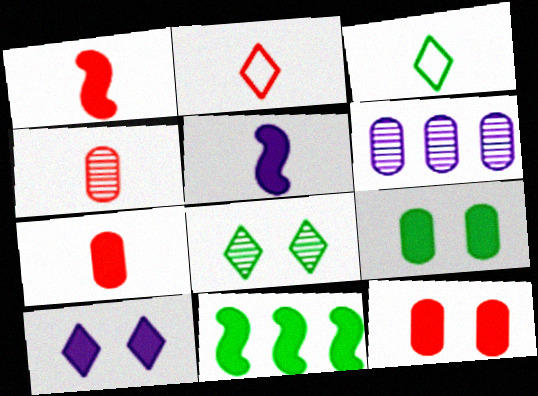[[1, 2, 4], 
[3, 4, 5], 
[7, 10, 11]]